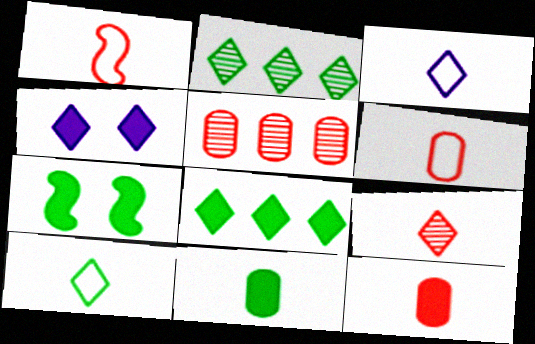[[1, 9, 12], 
[3, 5, 7], 
[7, 8, 11]]